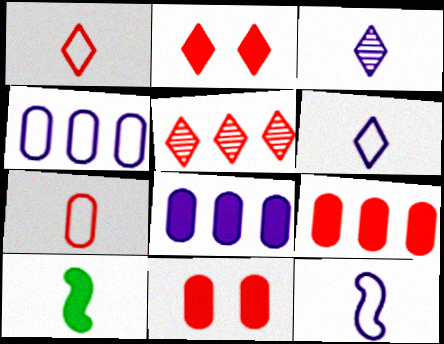[[1, 2, 5], 
[2, 8, 10], 
[3, 7, 10]]